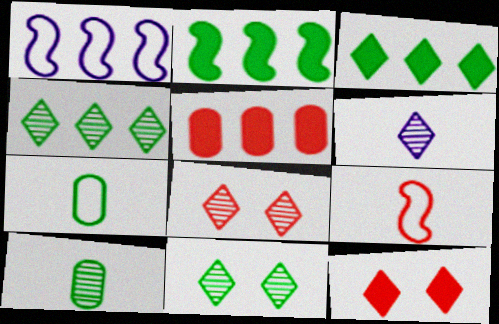[[1, 4, 5], 
[1, 10, 12], 
[2, 7, 11], 
[4, 6, 8], 
[5, 8, 9]]